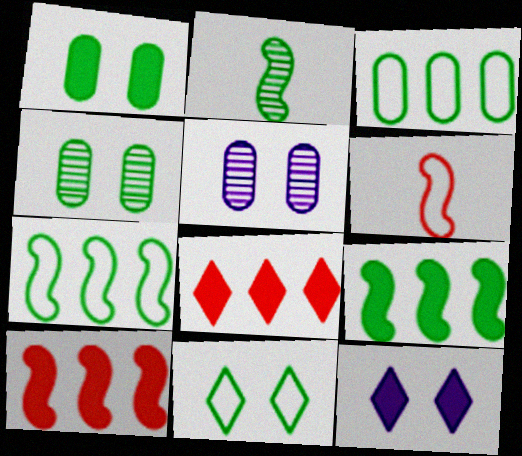[]